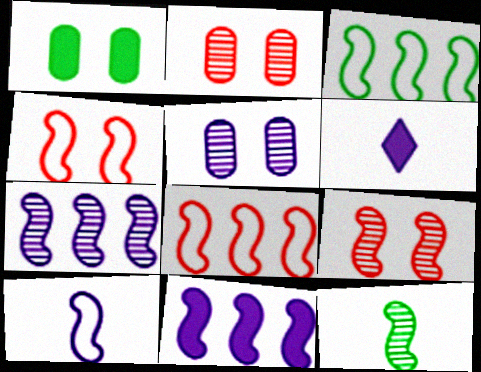[[2, 3, 6], 
[3, 4, 10], 
[4, 11, 12], 
[7, 9, 12]]